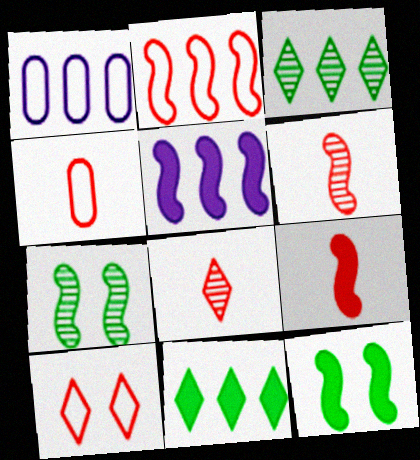[[1, 8, 12], 
[2, 4, 10], 
[4, 8, 9], 
[5, 9, 12]]